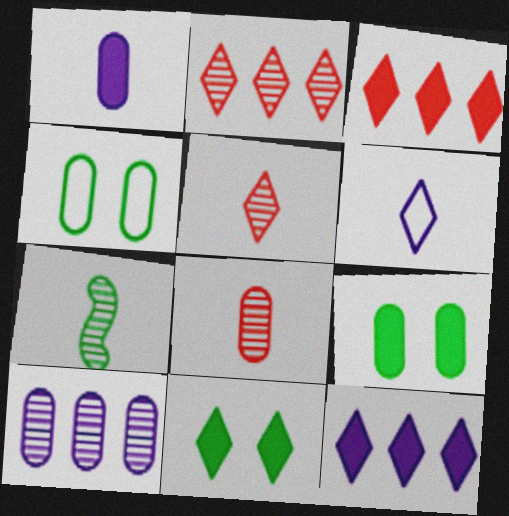[[2, 6, 11]]